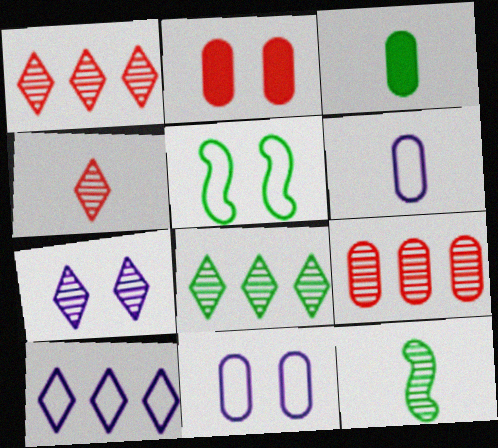[[2, 5, 7], 
[2, 10, 12], 
[3, 5, 8], 
[3, 9, 11], 
[4, 7, 8], 
[7, 9, 12]]